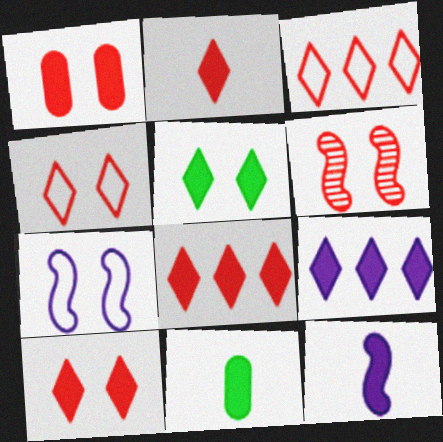[[1, 4, 6], 
[2, 5, 9], 
[2, 8, 10], 
[2, 11, 12]]